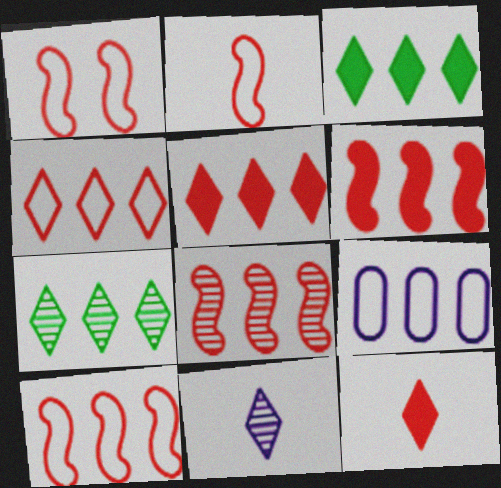[[1, 2, 10], 
[3, 8, 9], 
[6, 7, 9], 
[6, 8, 10]]